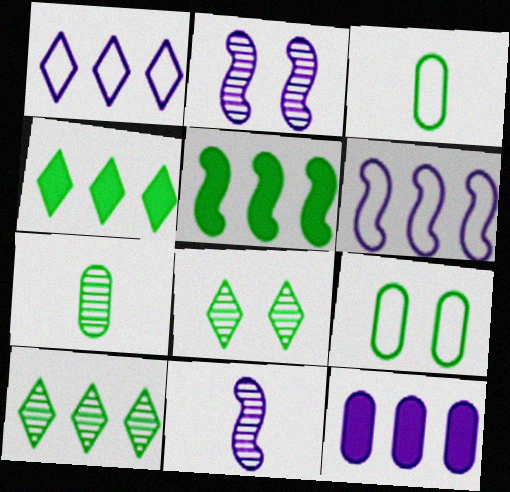[[3, 5, 8]]